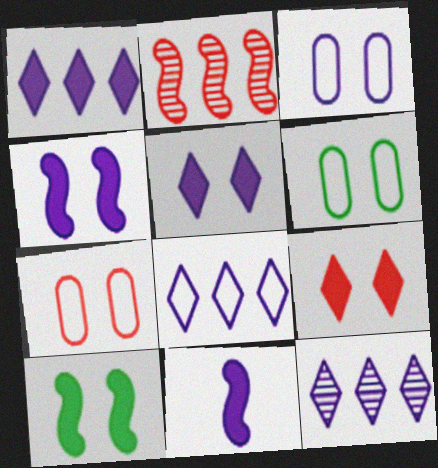[[1, 8, 12], 
[3, 6, 7], 
[3, 11, 12]]